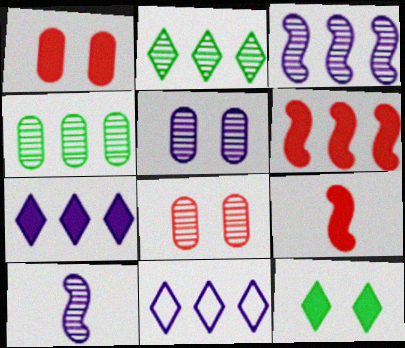[[2, 8, 10], 
[4, 6, 11]]